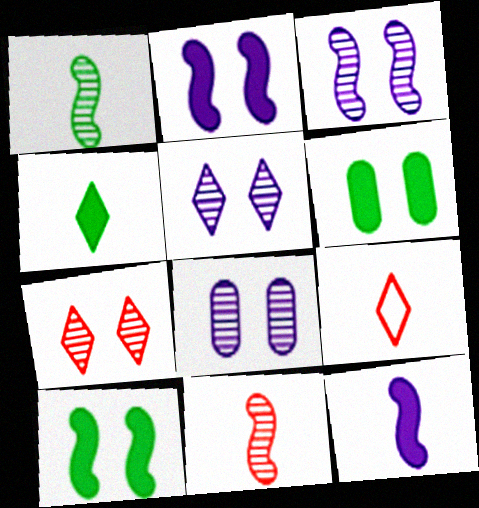[[3, 5, 8]]